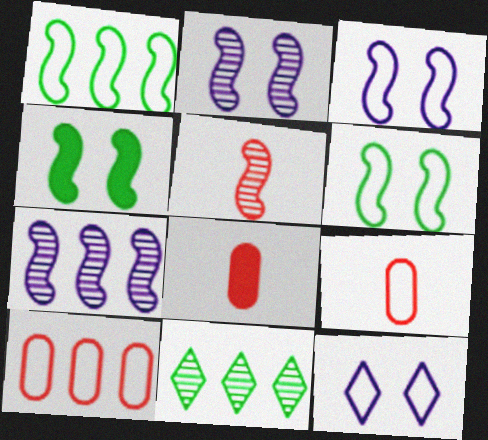[[1, 9, 12], 
[3, 8, 11]]